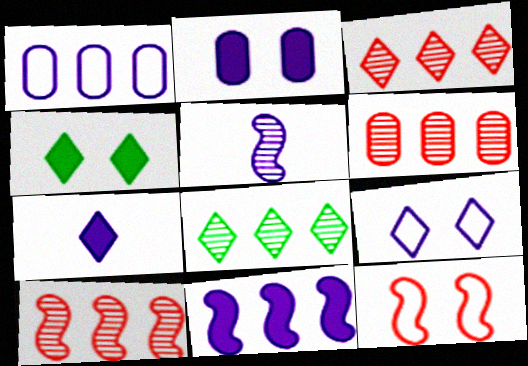[[2, 7, 11], 
[3, 6, 10]]